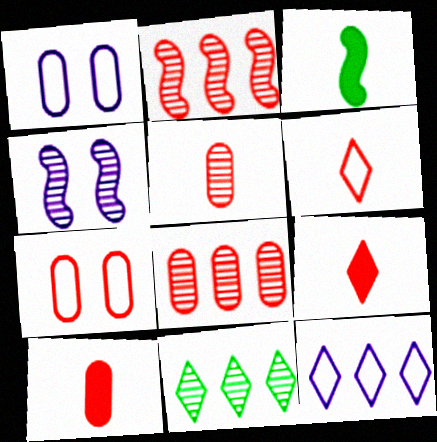[[2, 7, 9], 
[4, 5, 11], 
[7, 8, 10]]